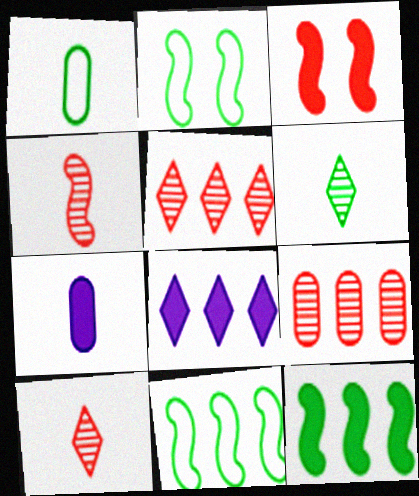[[2, 5, 7], 
[8, 9, 11]]